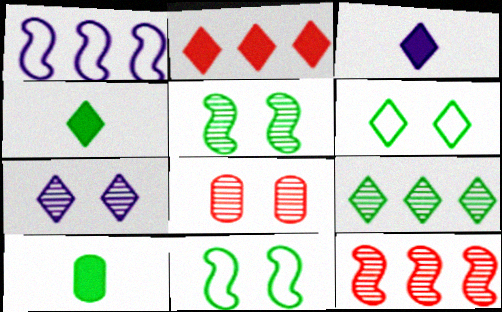[[1, 4, 8], 
[4, 6, 9], 
[5, 7, 8], 
[9, 10, 11]]